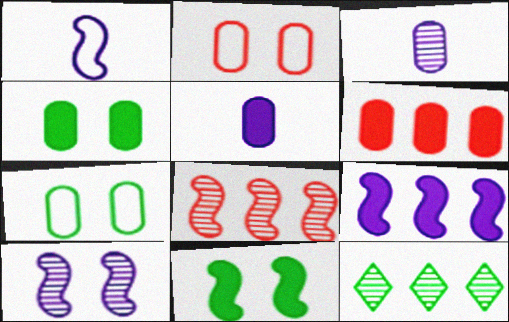[[1, 8, 11], 
[1, 9, 10], 
[3, 6, 7], 
[4, 5, 6]]